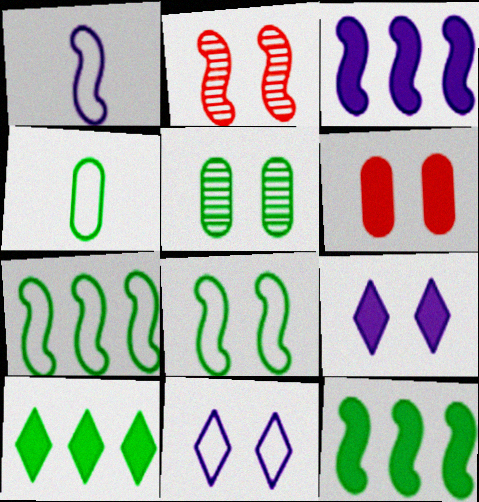[[1, 2, 12]]